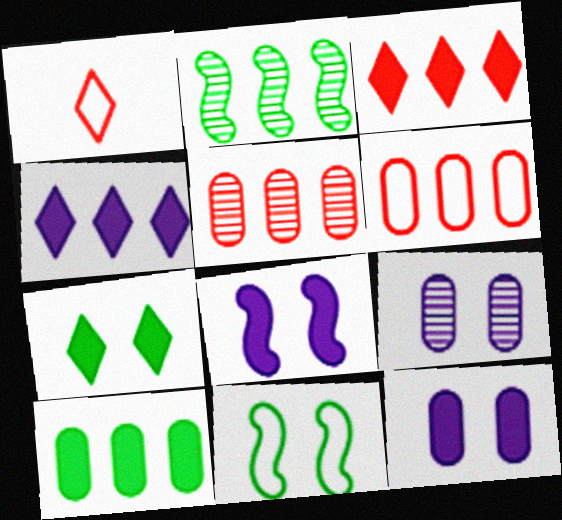[[1, 2, 12], 
[2, 4, 6]]